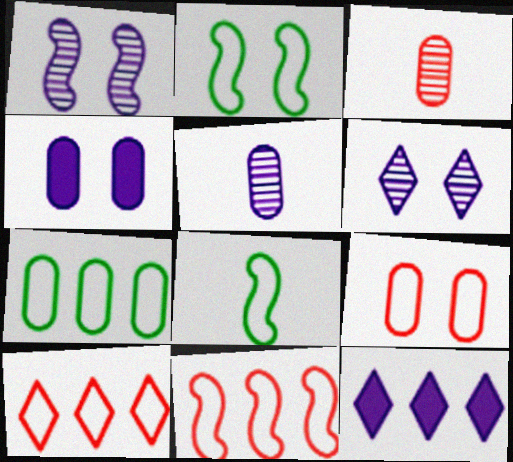[[2, 3, 12], 
[3, 4, 7]]